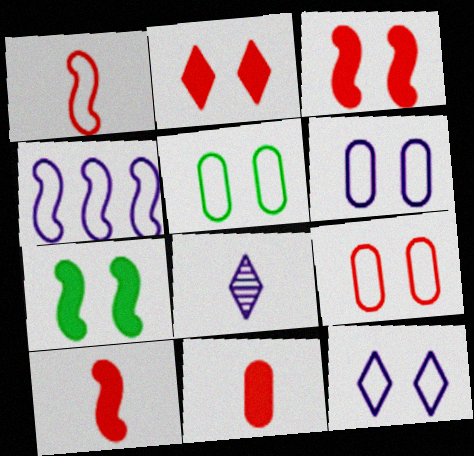[[5, 6, 9]]